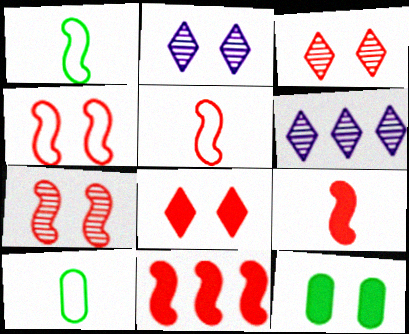[[2, 4, 12], 
[2, 10, 11], 
[5, 6, 12], 
[5, 7, 11]]